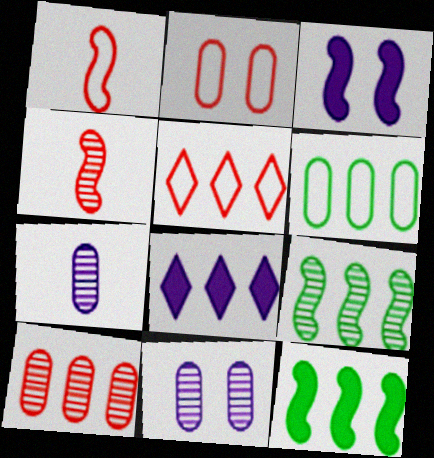[[1, 2, 5], 
[1, 3, 9]]